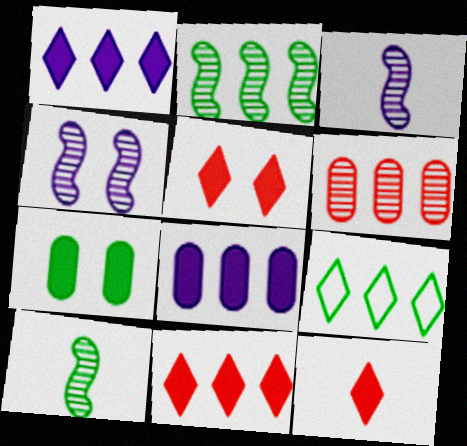[[5, 11, 12], 
[7, 9, 10]]